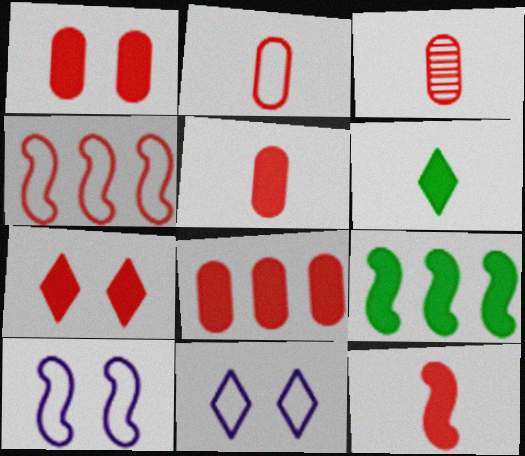[[1, 5, 8], 
[2, 3, 5], 
[3, 4, 7], 
[3, 9, 11], 
[7, 8, 12]]